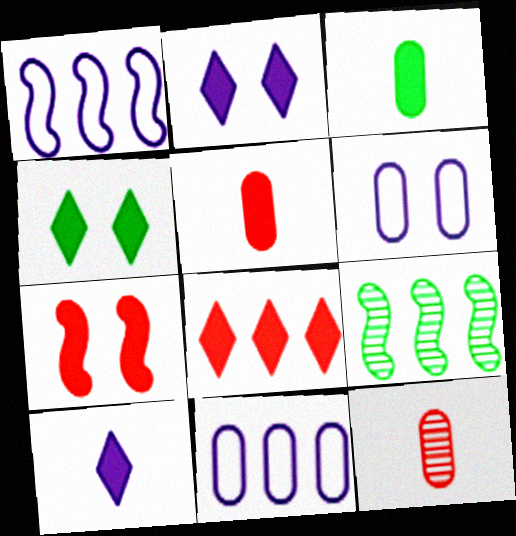[[1, 4, 12], 
[4, 8, 10], 
[5, 7, 8], 
[8, 9, 11]]